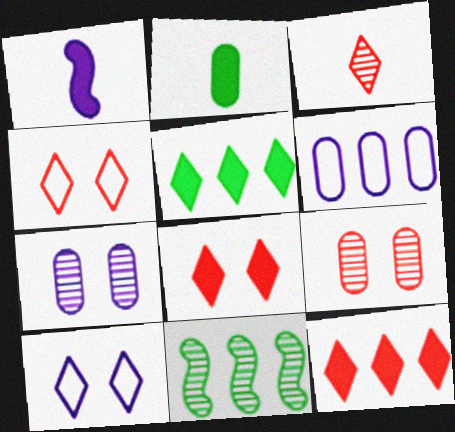[[2, 6, 9], 
[3, 4, 12], 
[3, 5, 10], 
[3, 7, 11], 
[6, 11, 12]]